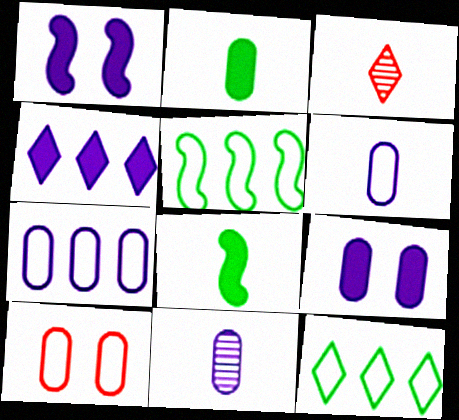[[3, 5, 9], 
[3, 6, 8], 
[7, 9, 11]]